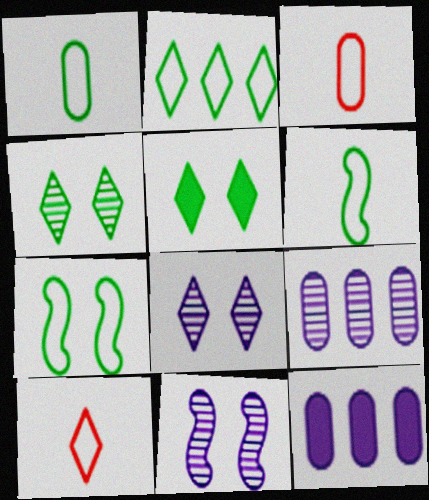[[1, 2, 7]]